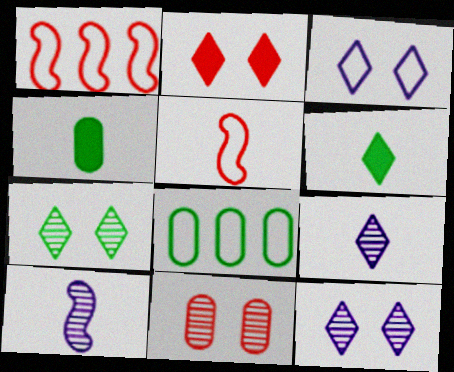[[1, 4, 12], 
[2, 3, 7], 
[2, 8, 10], 
[3, 5, 8], 
[4, 5, 9]]